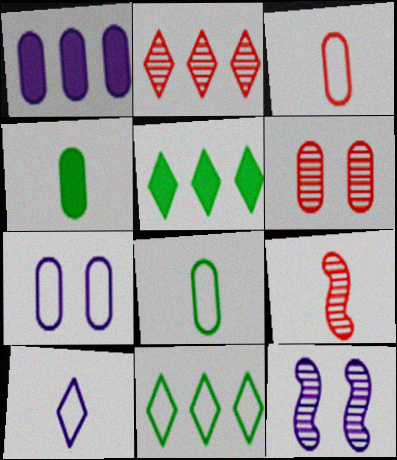[[1, 6, 8], 
[1, 10, 12], 
[2, 6, 9], 
[3, 5, 12], 
[4, 9, 10], 
[5, 7, 9]]